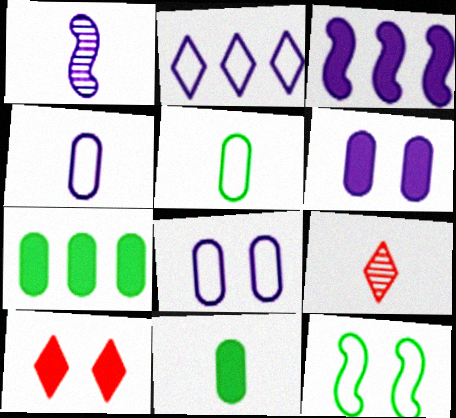[[1, 2, 6], 
[3, 10, 11]]